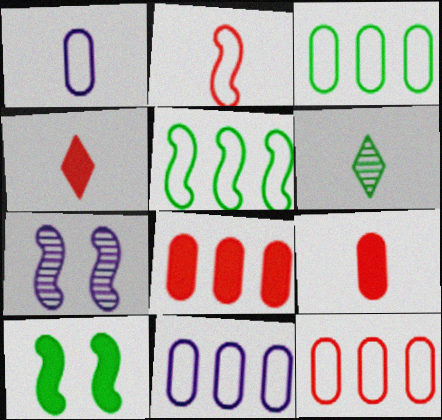[[3, 4, 7], 
[3, 6, 10], 
[3, 11, 12]]